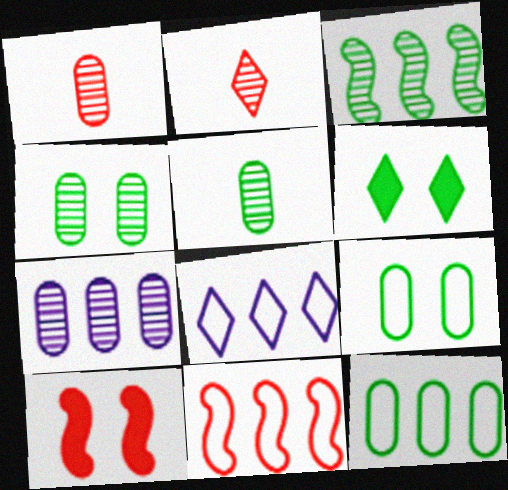[[1, 4, 7], 
[2, 6, 8], 
[5, 8, 10], 
[8, 11, 12]]